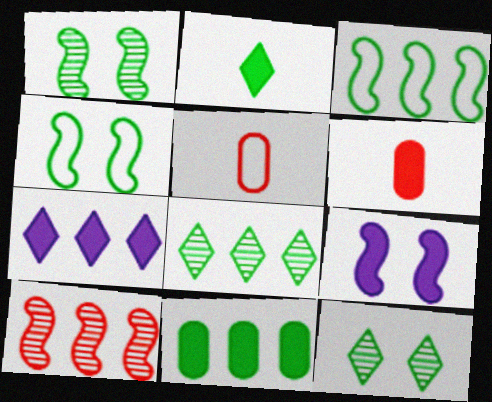[[1, 5, 7], 
[3, 8, 11], 
[5, 8, 9]]